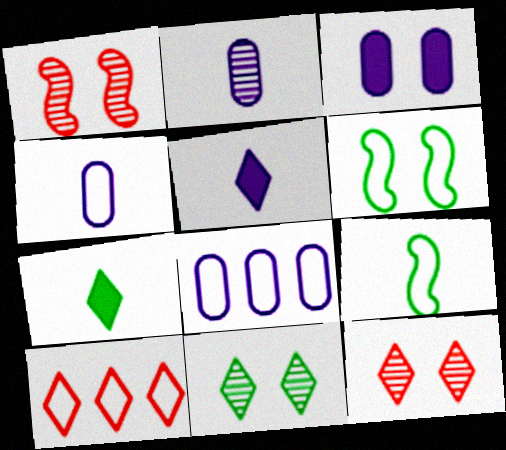[[1, 7, 8], 
[2, 3, 8], 
[3, 6, 12], 
[4, 6, 10], 
[5, 10, 11]]